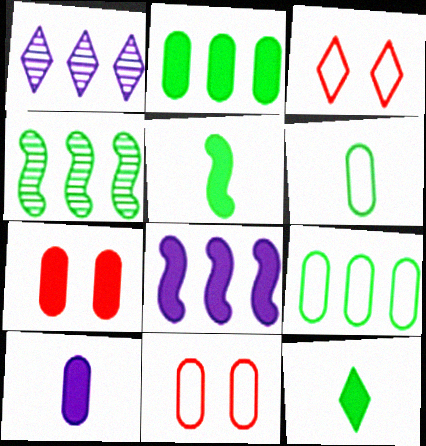[[1, 3, 12], 
[1, 5, 11], 
[2, 7, 10], 
[3, 4, 10], 
[7, 8, 12]]